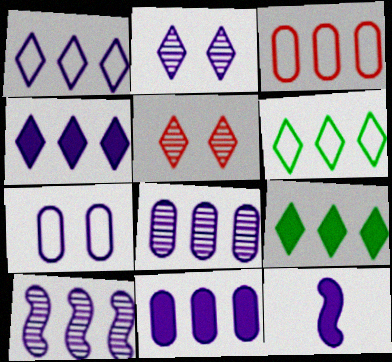[[1, 10, 11], 
[3, 9, 10]]